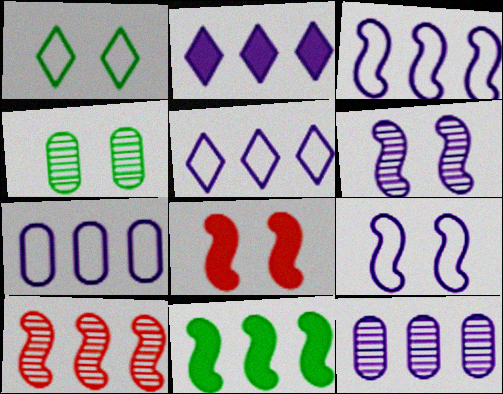[[2, 3, 12], 
[3, 5, 7], 
[3, 10, 11]]